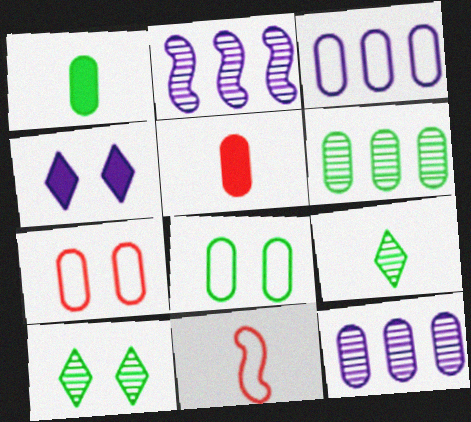[[1, 6, 8], 
[1, 7, 12], 
[4, 6, 11], 
[5, 8, 12]]